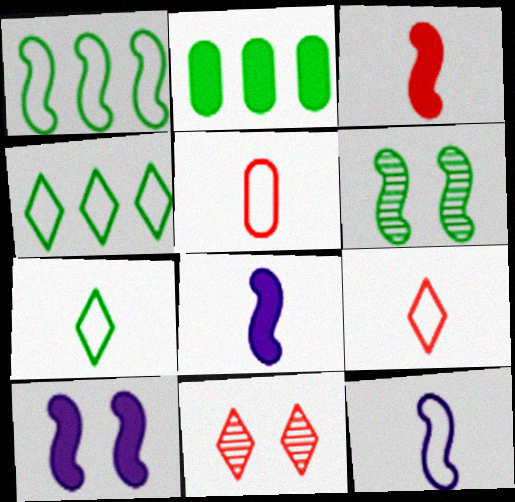[[2, 6, 7], 
[2, 11, 12], 
[5, 7, 12]]